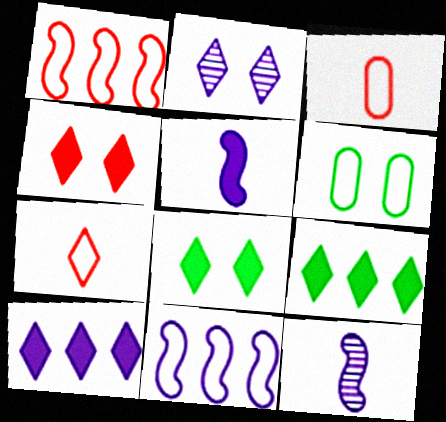[[2, 7, 9], 
[6, 7, 11]]